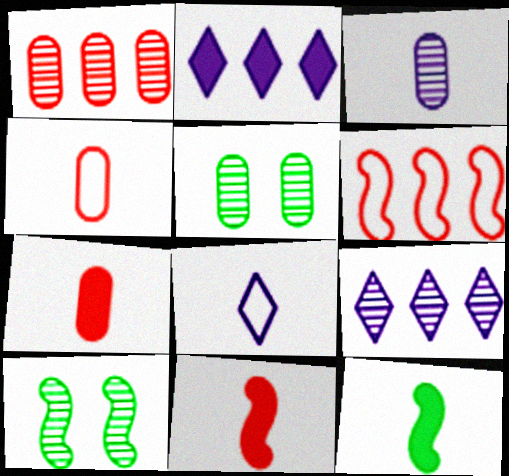[[1, 3, 5], 
[2, 4, 10]]